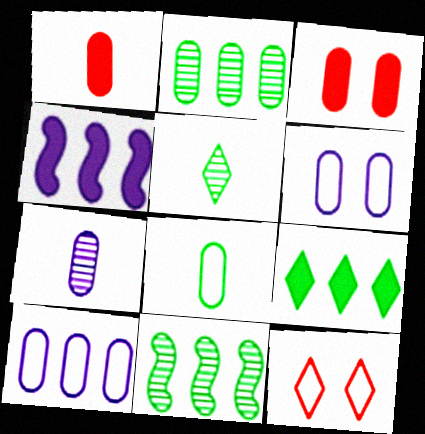[[1, 2, 6], 
[1, 7, 8]]